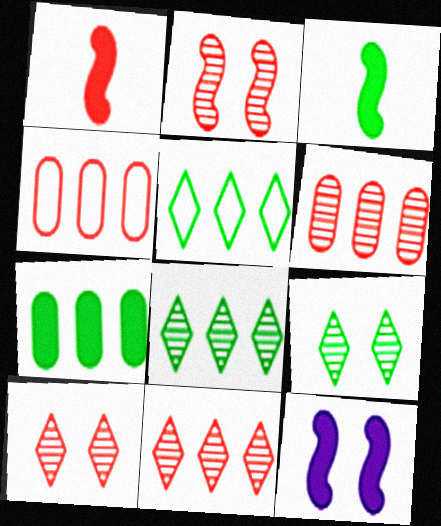[[1, 4, 10]]